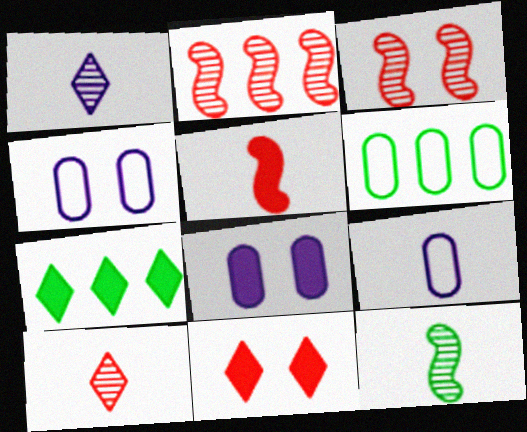[[3, 7, 9], 
[5, 7, 8]]